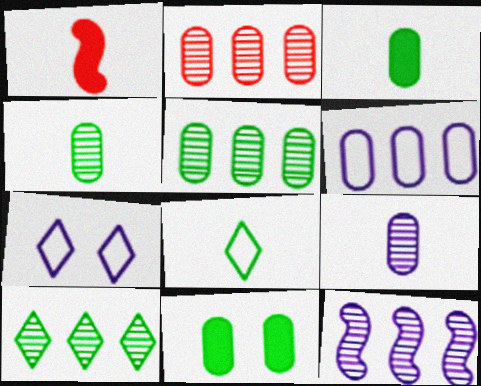[[1, 5, 7], 
[1, 8, 9], 
[2, 10, 12]]